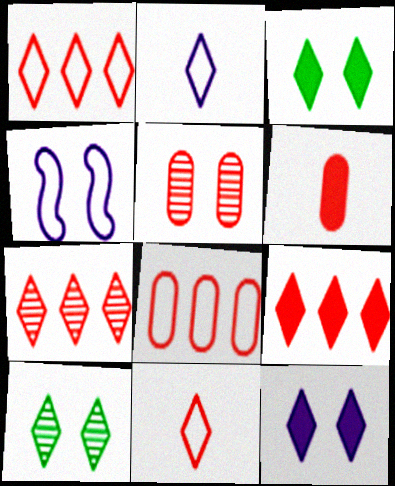[[1, 7, 9], 
[2, 3, 7], 
[2, 9, 10], 
[3, 4, 5], 
[5, 6, 8]]